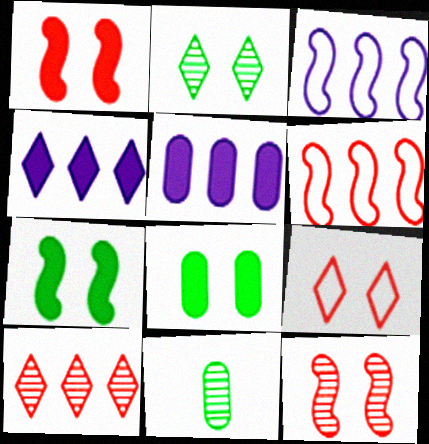[]